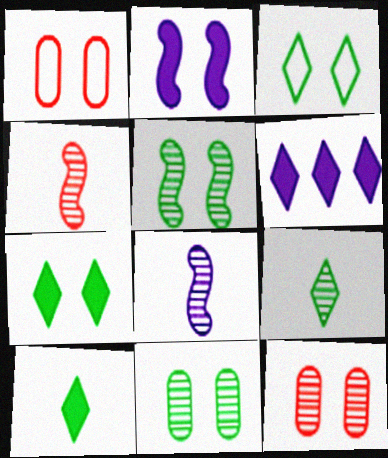[[2, 3, 12]]